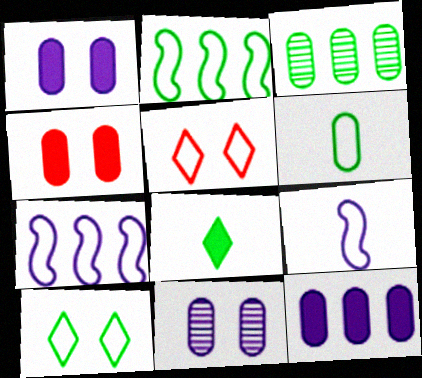[[2, 6, 10], 
[5, 6, 7]]